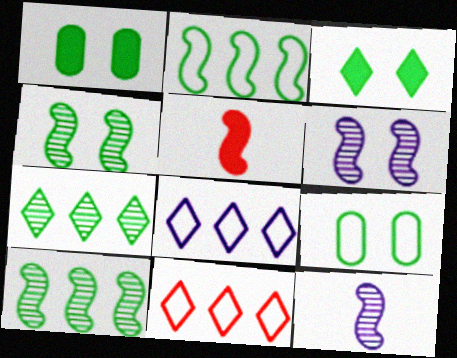[[1, 11, 12], 
[2, 5, 6], 
[3, 4, 9]]